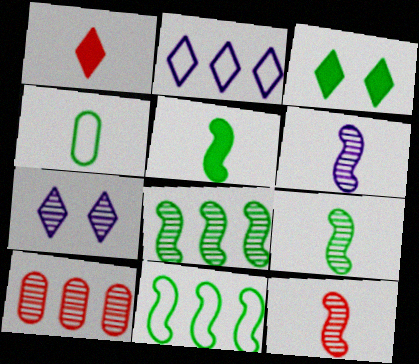[[1, 4, 6], 
[3, 4, 8], 
[6, 9, 12], 
[7, 9, 10]]